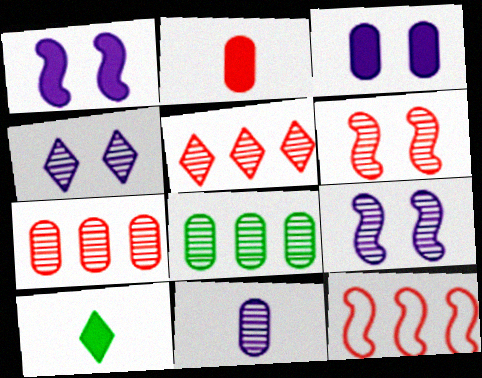[]